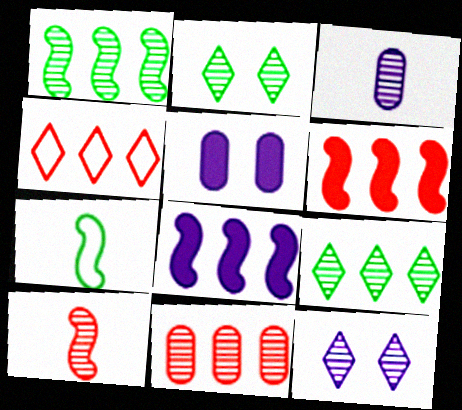[[4, 6, 11]]